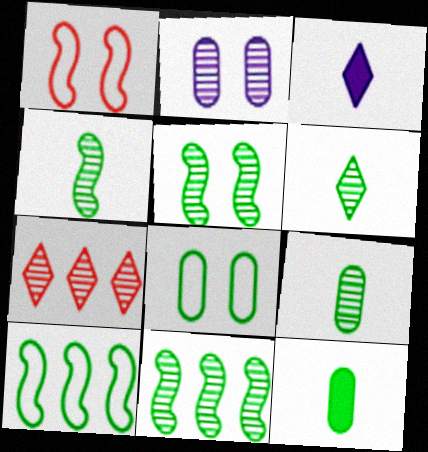[[2, 4, 7], 
[4, 5, 11], 
[4, 6, 9]]